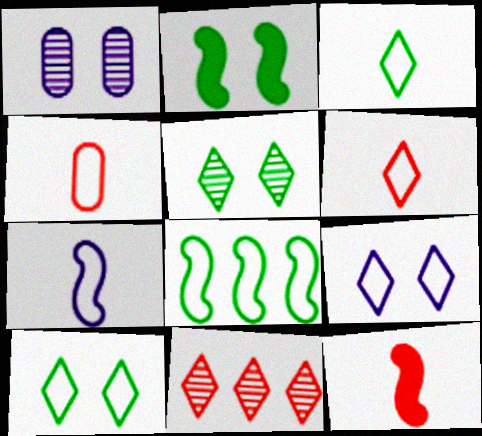[[3, 4, 7], 
[4, 8, 9]]